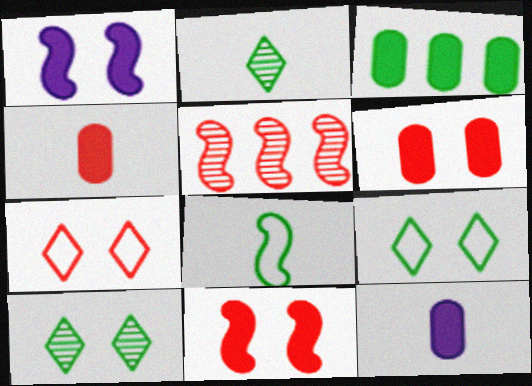[[1, 5, 8], 
[3, 6, 12], 
[3, 8, 10], 
[4, 5, 7], 
[5, 9, 12]]